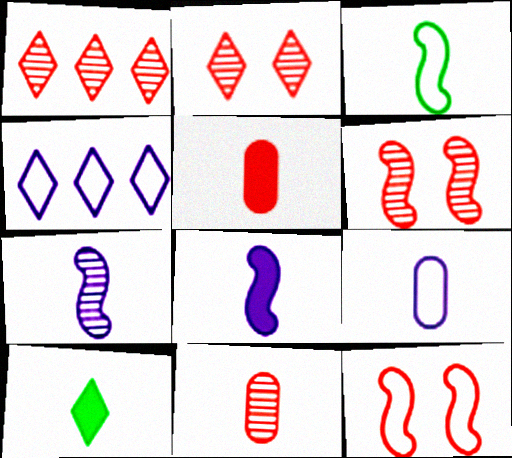[[1, 5, 12], 
[1, 6, 11], 
[2, 4, 10], 
[5, 8, 10]]